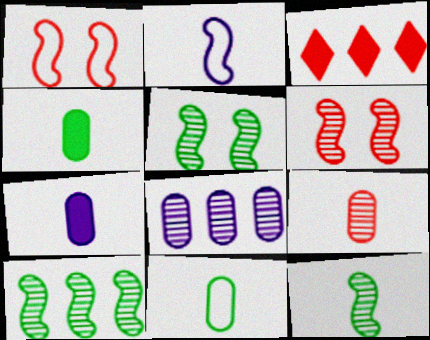[[1, 3, 9], 
[5, 10, 12], 
[7, 9, 11]]